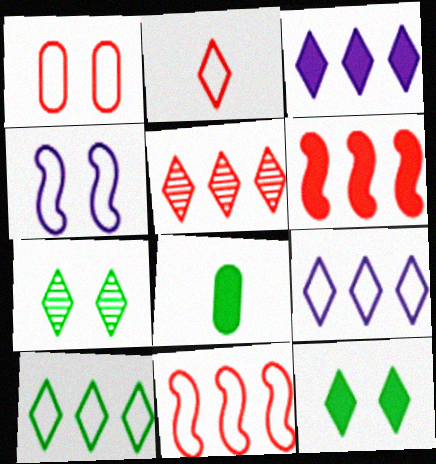[[1, 2, 11], 
[2, 3, 7], 
[3, 5, 10], 
[4, 5, 8]]